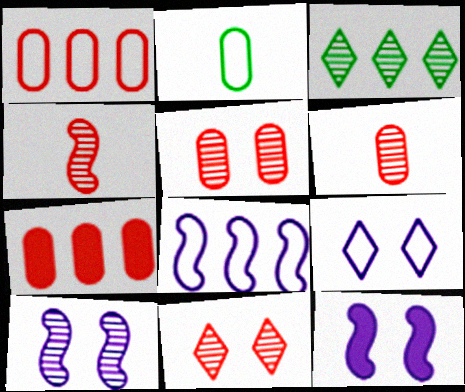[[3, 6, 10], 
[3, 7, 8]]